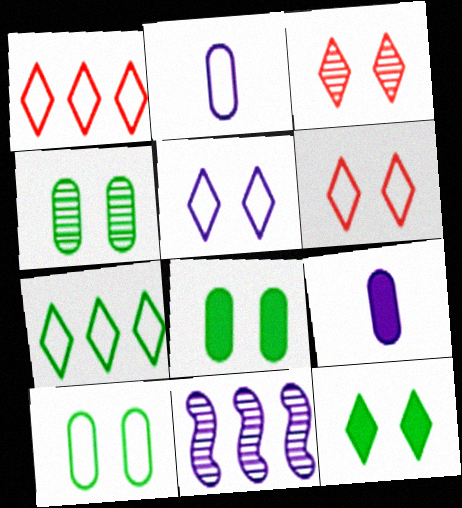[[3, 5, 12], 
[4, 8, 10], 
[5, 9, 11]]